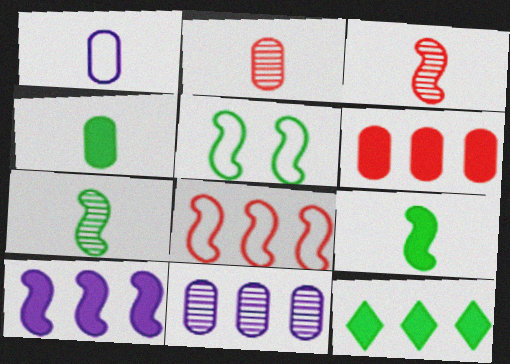[[1, 2, 4], 
[3, 5, 10], 
[6, 10, 12], 
[8, 11, 12]]